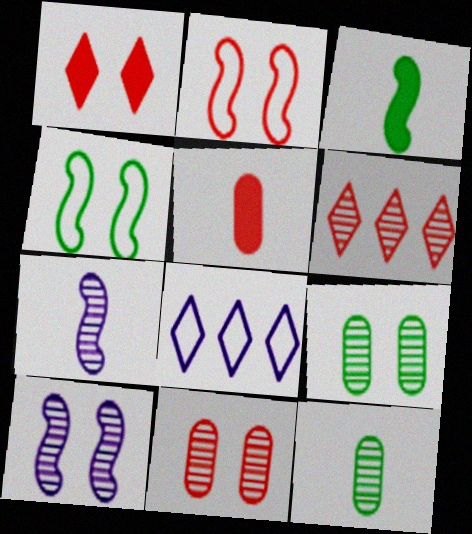[[1, 2, 11], 
[2, 5, 6], 
[3, 8, 11], 
[6, 7, 9], 
[6, 10, 12]]